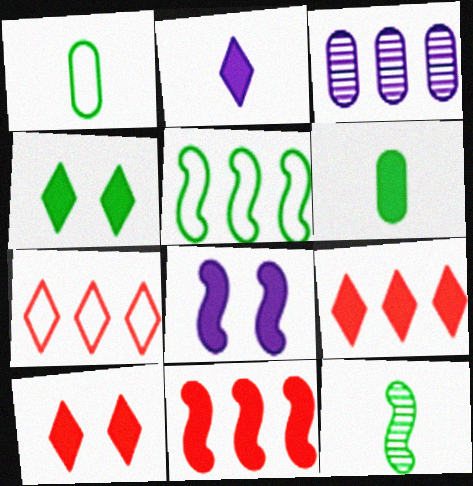[[2, 4, 9], 
[3, 5, 9], 
[6, 8, 9]]